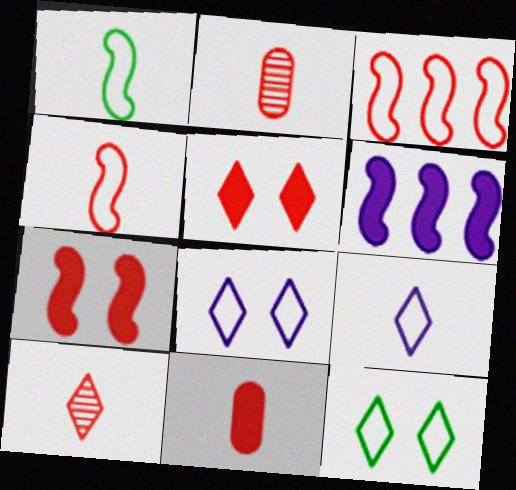[[2, 3, 5], 
[2, 6, 12], 
[4, 10, 11]]